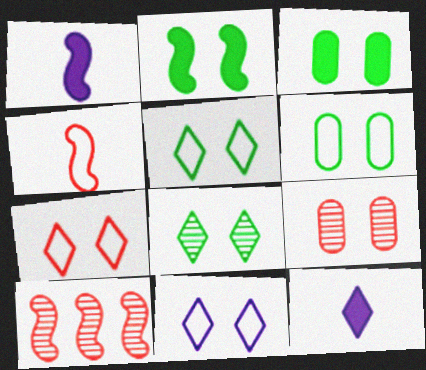[[2, 6, 8], 
[2, 9, 11], 
[5, 7, 11], 
[6, 10, 12]]